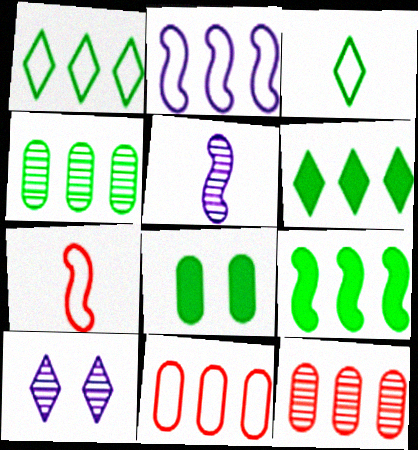[[1, 2, 11], 
[1, 4, 9], 
[2, 6, 12]]